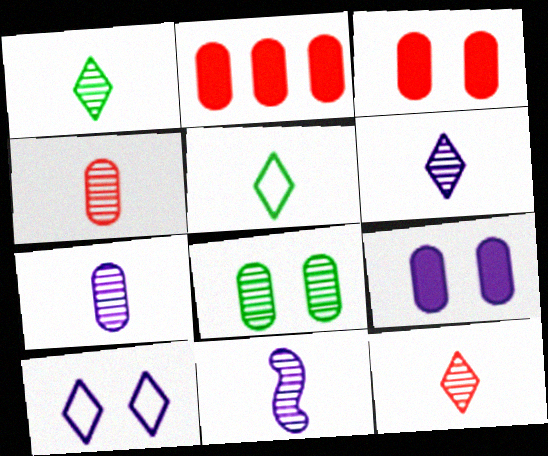[[1, 4, 11], 
[1, 6, 12], 
[6, 7, 11]]